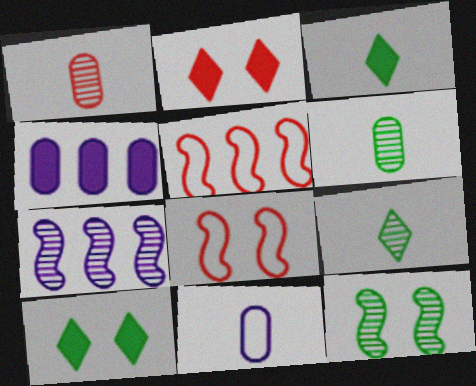[[1, 2, 5], 
[4, 8, 9]]